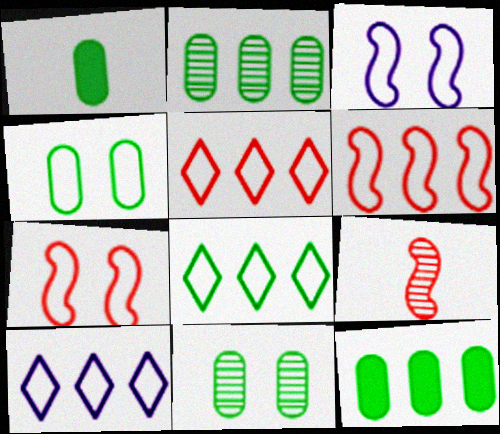[[1, 2, 4], 
[5, 8, 10]]